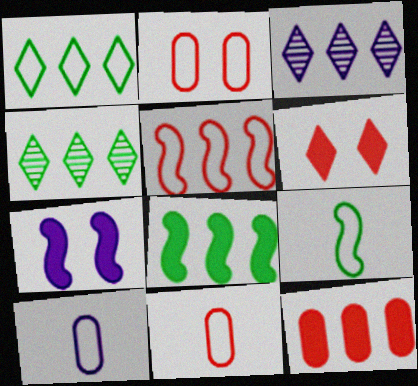[[3, 7, 10], 
[4, 7, 11]]